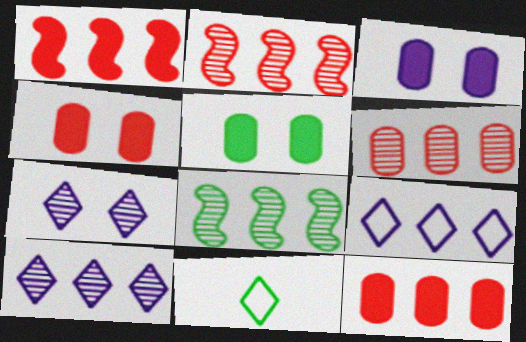[[2, 3, 11], 
[3, 4, 5], 
[5, 8, 11], 
[6, 8, 10], 
[8, 9, 12]]